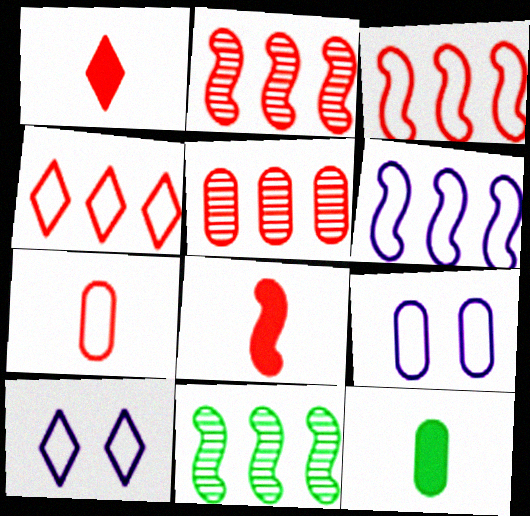[[1, 9, 11], 
[2, 10, 12], 
[5, 9, 12]]